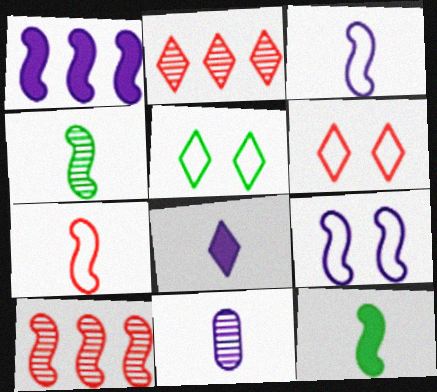[[2, 5, 8], 
[3, 8, 11], 
[9, 10, 12]]